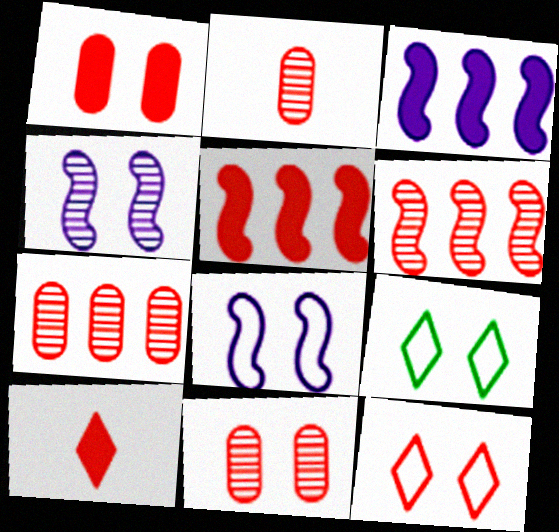[[1, 4, 9], 
[1, 5, 10], 
[2, 3, 9], 
[2, 5, 12], 
[2, 7, 11]]